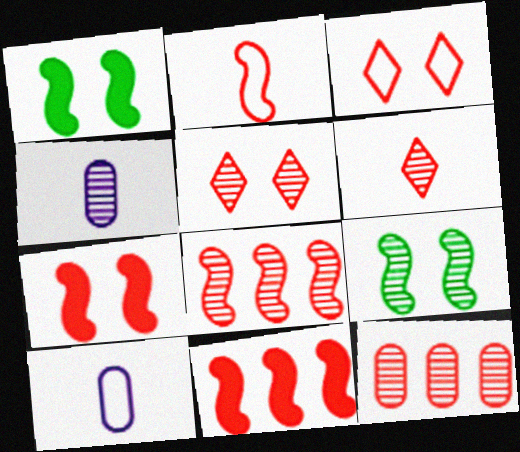[[2, 7, 8]]